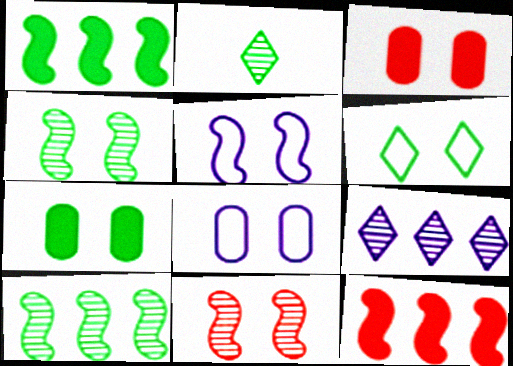[[2, 8, 12], 
[4, 6, 7]]